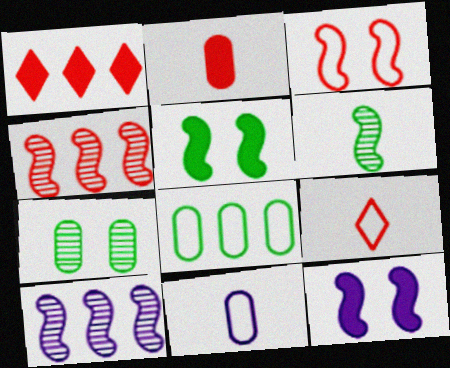[[1, 8, 10]]